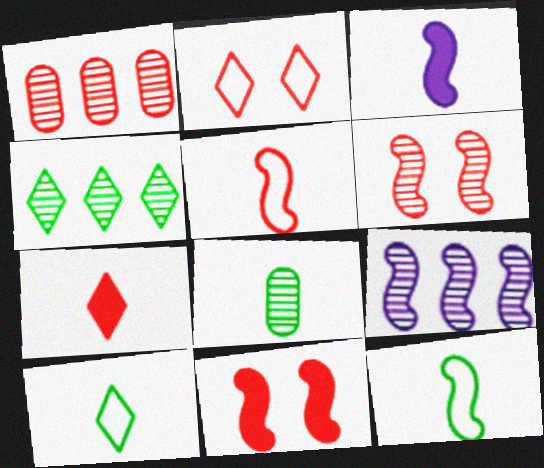[[1, 4, 9], 
[9, 11, 12]]